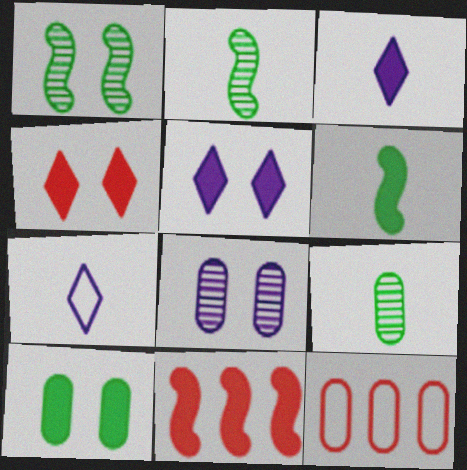[[1, 3, 12], 
[2, 5, 12], 
[3, 10, 11]]